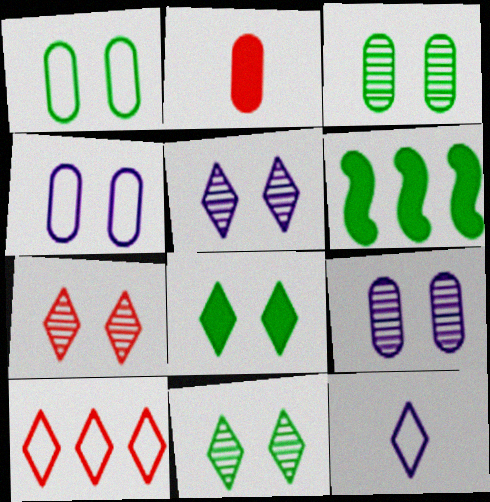[[5, 7, 11]]